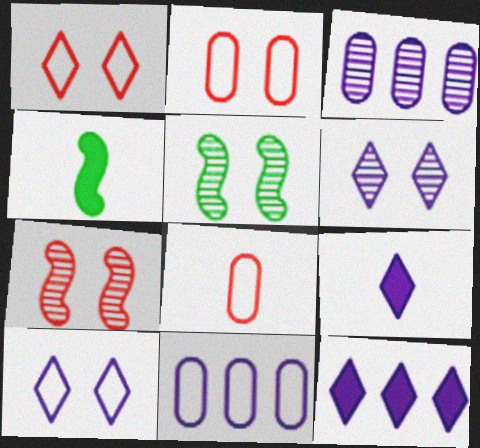[[1, 3, 4], 
[5, 8, 12]]